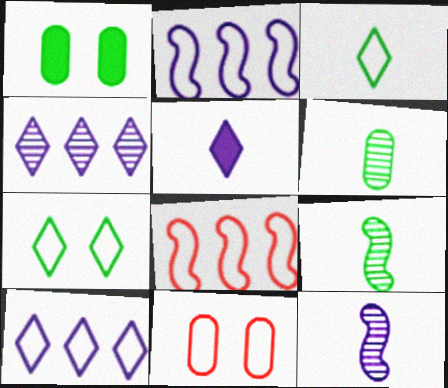[[2, 3, 11]]